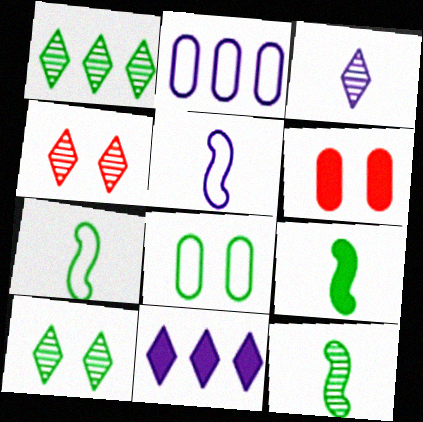[[1, 3, 4], 
[1, 5, 6], 
[1, 8, 9], 
[2, 4, 9], 
[6, 9, 11], 
[7, 9, 12]]